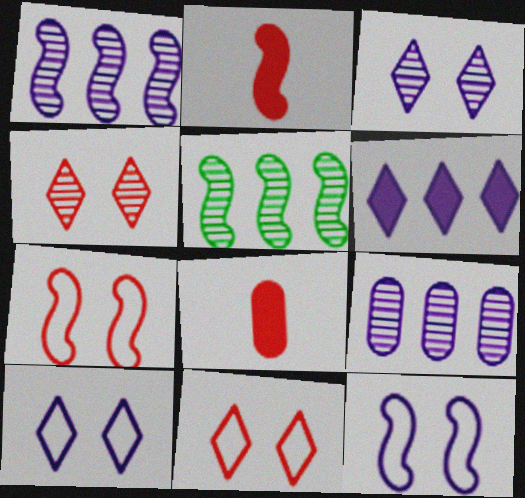[[2, 5, 12], 
[5, 8, 10]]